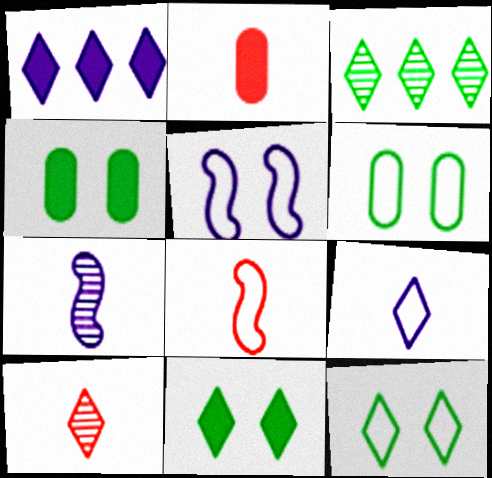[[1, 10, 12], 
[2, 3, 5], 
[2, 8, 10]]